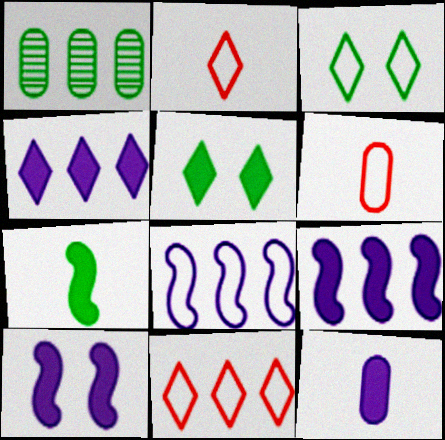[[1, 2, 10], 
[1, 3, 7], 
[1, 9, 11], 
[3, 6, 8], 
[4, 10, 12]]